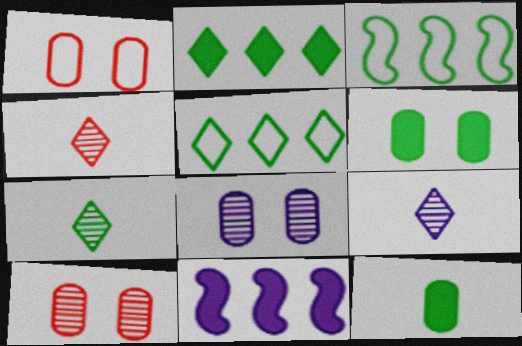[[1, 6, 8], 
[1, 7, 11], 
[3, 6, 7], 
[4, 7, 9]]